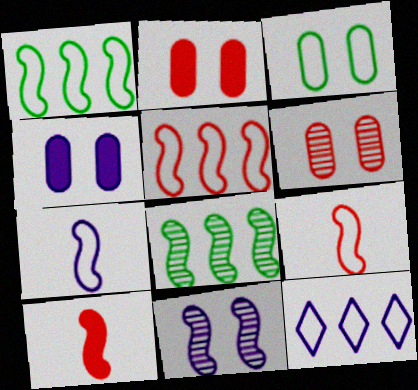[[1, 10, 11], 
[3, 4, 6], 
[3, 9, 12]]